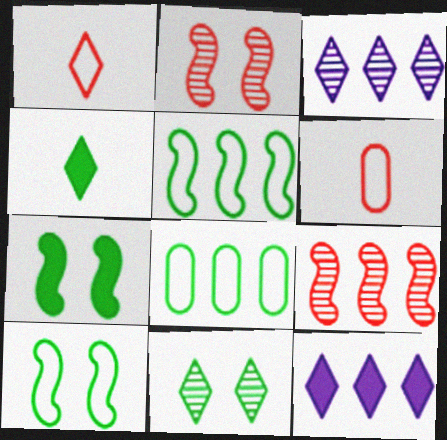[[1, 11, 12], 
[3, 6, 7], 
[8, 9, 12]]